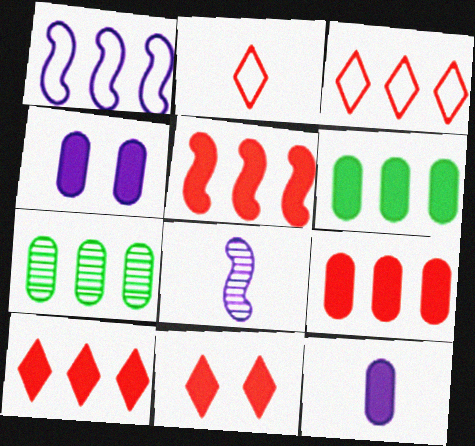[[1, 7, 10], 
[5, 9, 10]]